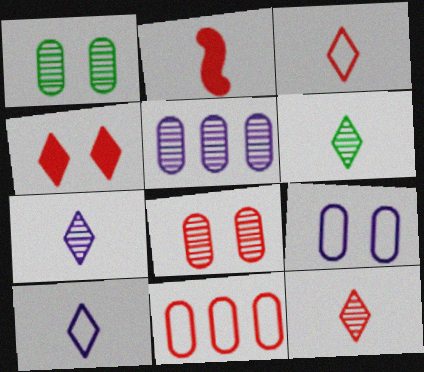[[6, 7, 12]]